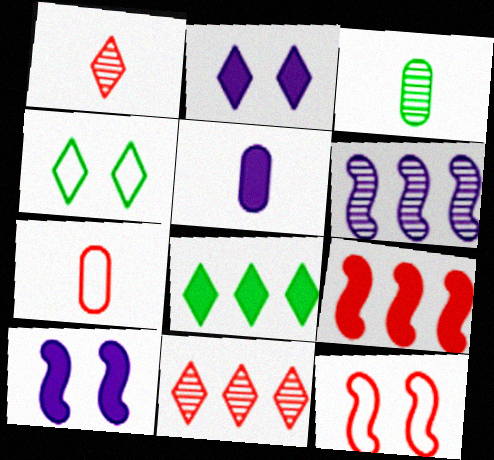[[3, 5, 7]]